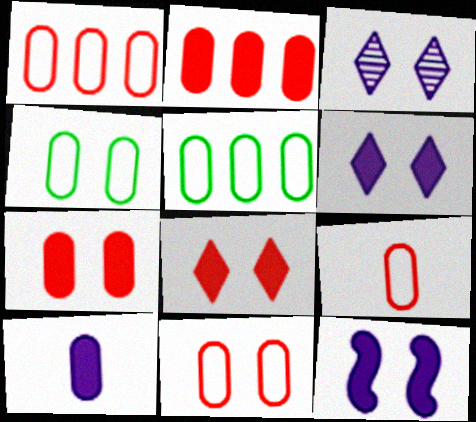[[1, 9, 11]]